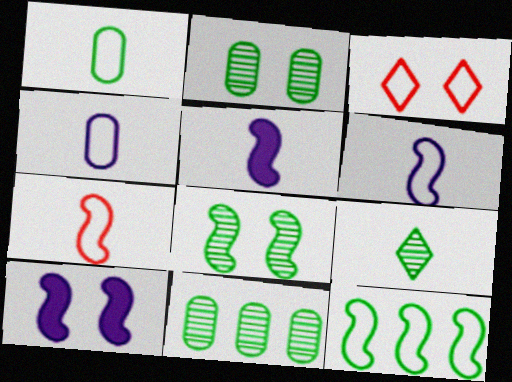[[2, 3, 10], 
[3, 4, 12], 
[3, 5, 11], 
[8, 9, 11]]